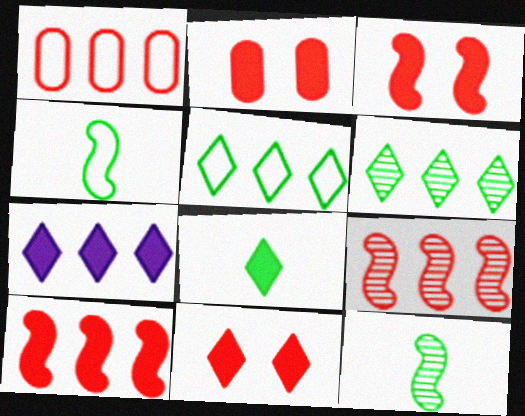[[2, 3, 11], 
[7, 8, 11]]